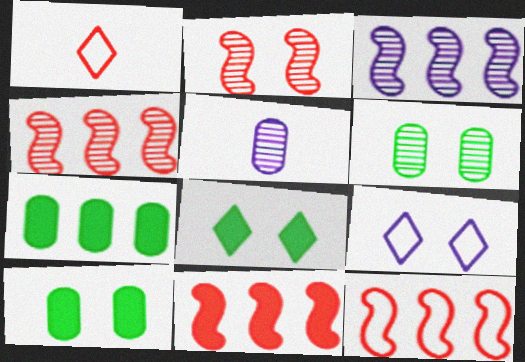[[1, 3, 10], 
[2, 9, 10], 
[4, 11, 12], 
[5, 8, 12]]